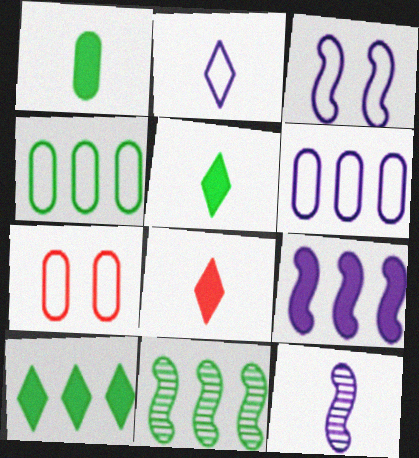[[2, 3, 6], 
[3, 9, 12], 
[4, 10, 11], 
[7, 10, 12]]